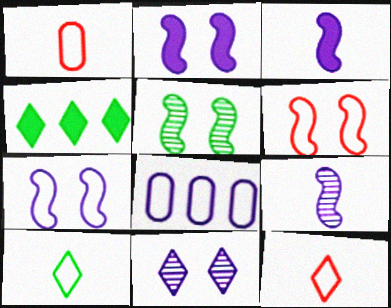[[2, 5, 6], 
[3, 8, 11], 
[4, 11, 12], 
[6, 8, 10]]